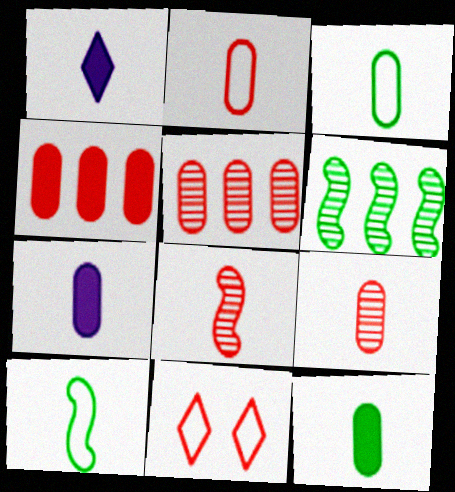[[1, 3, 8], 
[1, 9, 10], 
[3, 7, 9], 
[4, 8, 11], 
[6, 7, 11]]